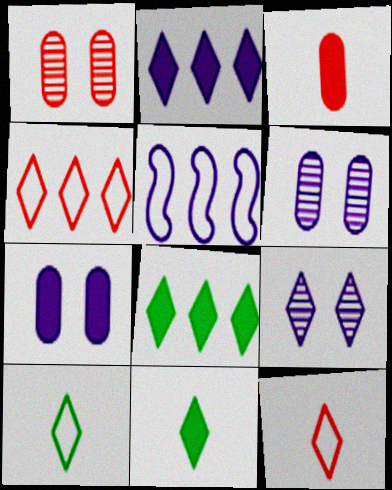[[1, 5, 11], 
[4, 9, 11], 
[8, 9, 12]]